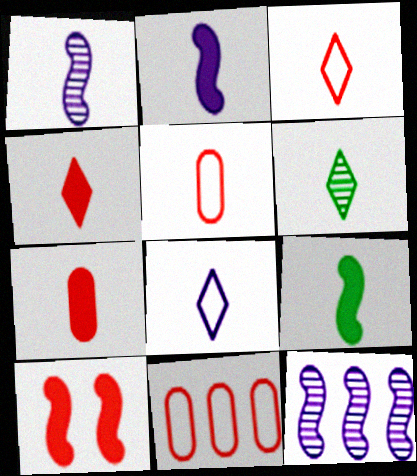[[2, 5, 6], 
[4, 6, 8]]